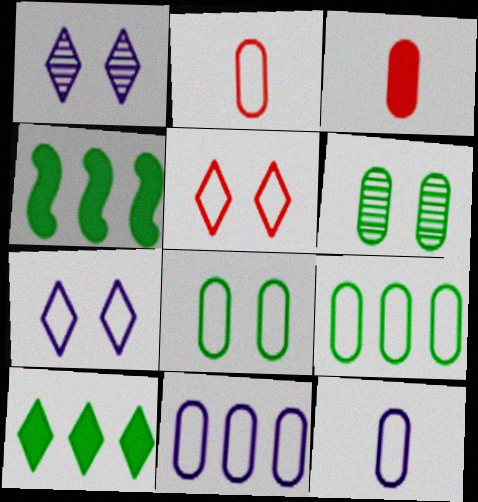[[1, 2, 4], 
[2, 8, 11], 
[3, 6, 11]]